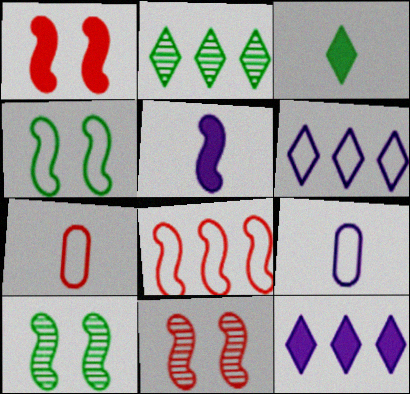[[1, 2, 9], 
[4, 6, 7], 
[5, 8, 10], 
[7, 10, 12]]